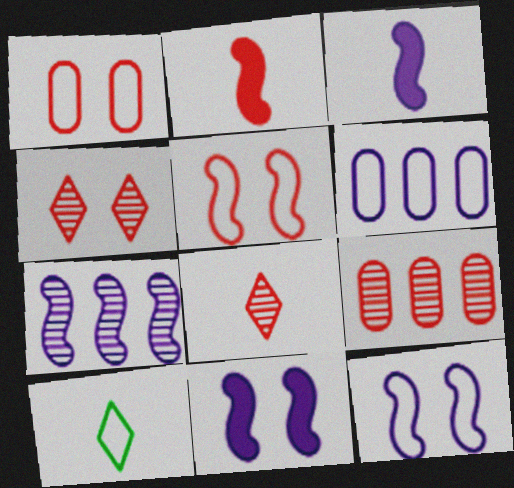[[3, 7, 12], 
[5, 6, 10], 
[9, 10, 11]]